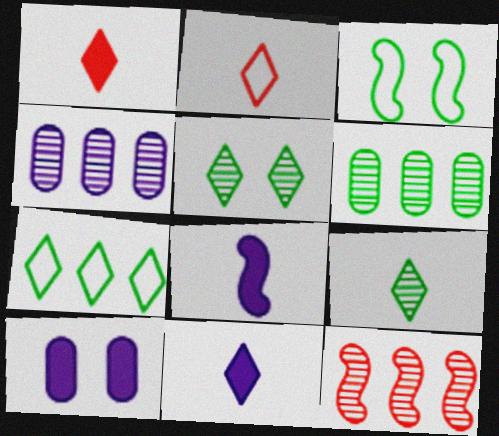[[1, 3, 4], 
[2, 9, 11], 
[3, 8, 12]]